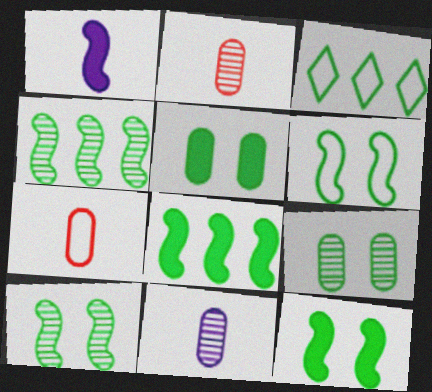[[6, 10, 12]]